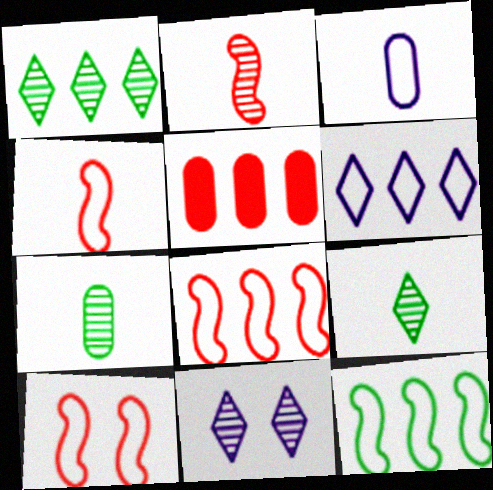[[4, 8, 10]]